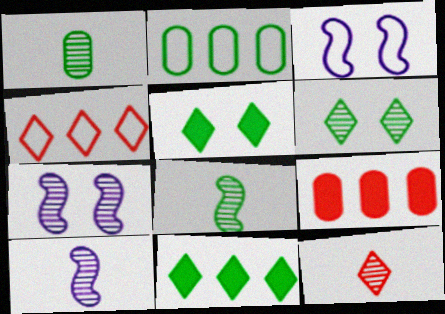[[1, 10, 12], 
[2, 5, 8]]